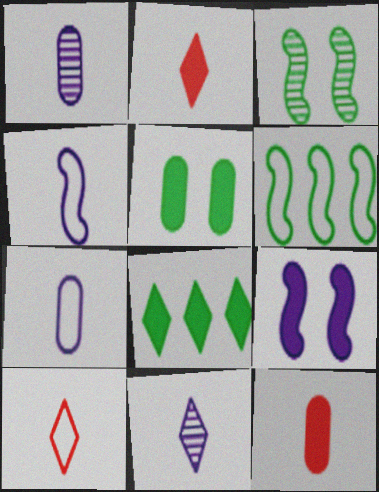[[8, 9, 12]]